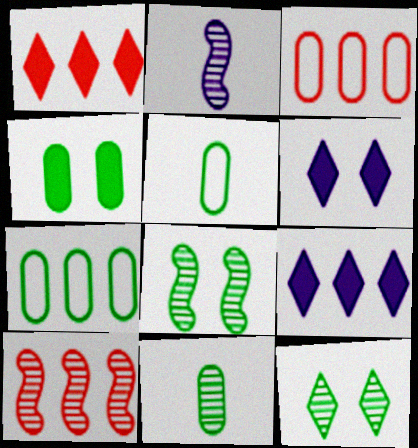[[1, 3, 10], 
[2, 8, 10], 
[4, 7, 11], 
[5, 6, 10], 
[7, 9, 10]]